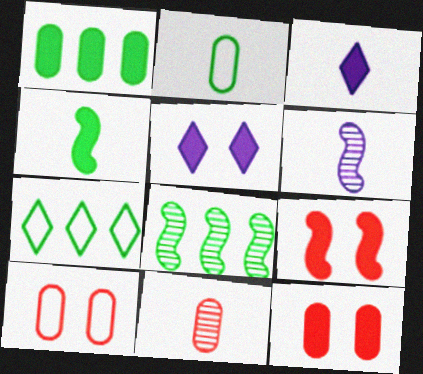[[1, 3, 9], 
[1, 7, 8], 
[3, 8, 10], 
[6, 7, 12]]